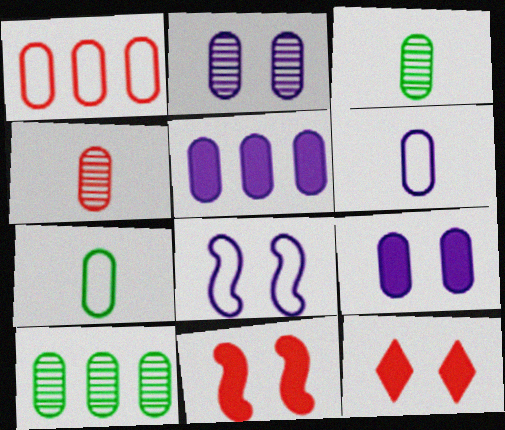[[1, 3, 9], 
[1, 5, 10], 
[2, 4, 10], 
[2, 5, 6]]